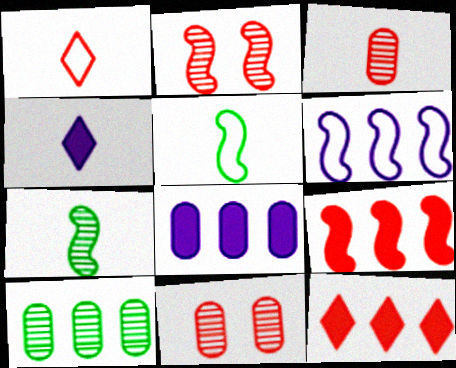[[1, 9, 11], 
[3, 4, 5], 
[6, 10, 12]]